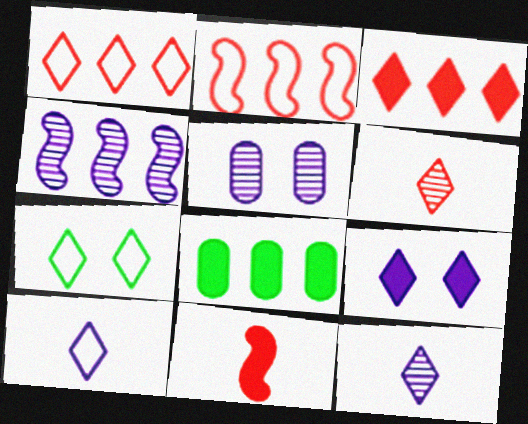[[1, 4, 8], 
[1, 7, 10], 
[3, 7, 12], 
[4, 5, 12], 
[8, 9, 11]]